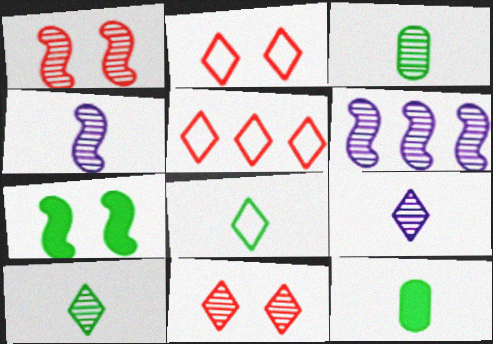[[2, 6, 12], 
[3, 6, 11]]